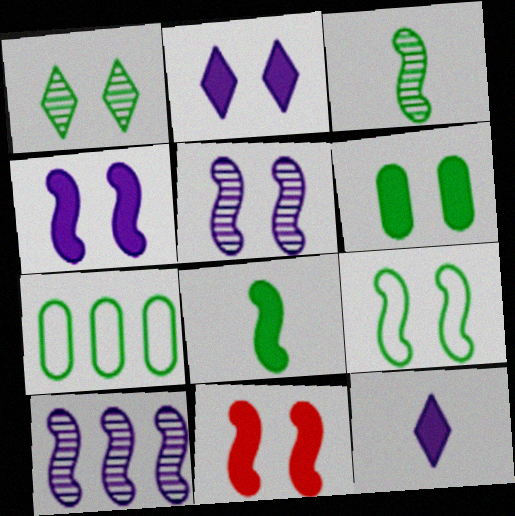[[1, 6, 9], 
[1, 7, 8], 
[2, 6, 11], 
[5, 9, 11]]